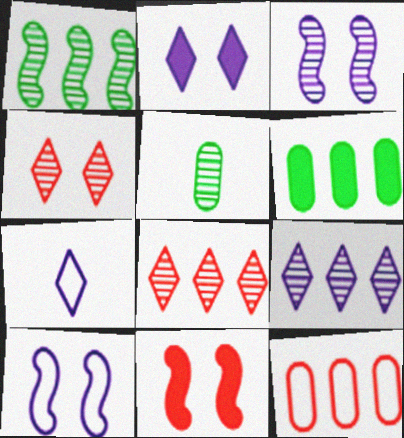[[2, 7, 9], 
[3, 5, 8]]